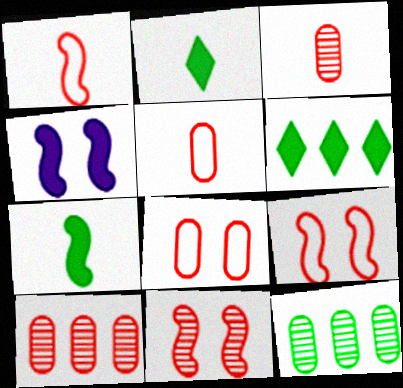[]